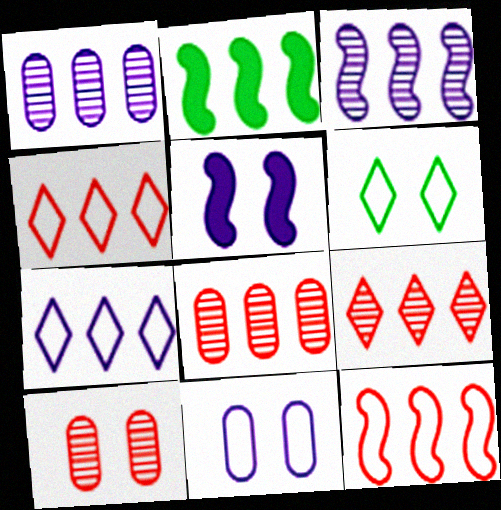[[1, 2, 4], 
[2, 3, 12], 
[2, 7, 8], 
[5, 6, 10]]